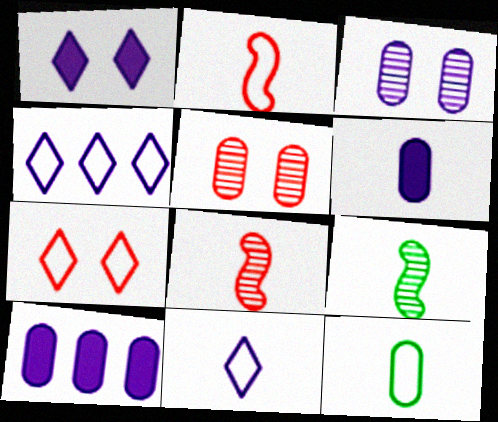[[2, 11, 12], 
[5, 10, 12], 
[7, 9, 10]]